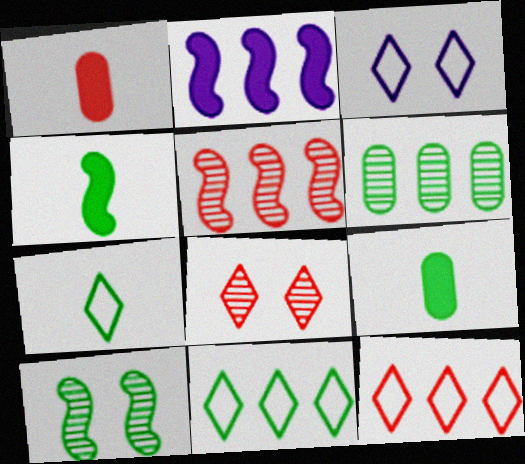[[2, 6, 12], 
[3, 5, 9], 
[3, 7, 12], 
[9, 10, 11]]